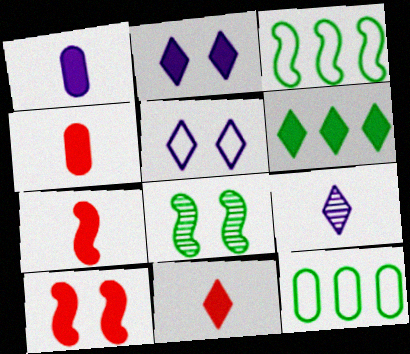[[1, 6, 10], 
[2, 6, 11], 
[4, 7, 11], 
[9, 10, 12]]